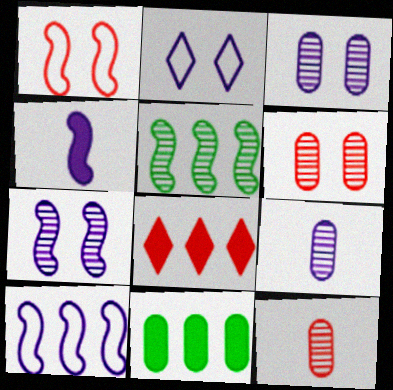[[1, 4, 5], 
[1, 8, 12], 
[4, 7, 10]]